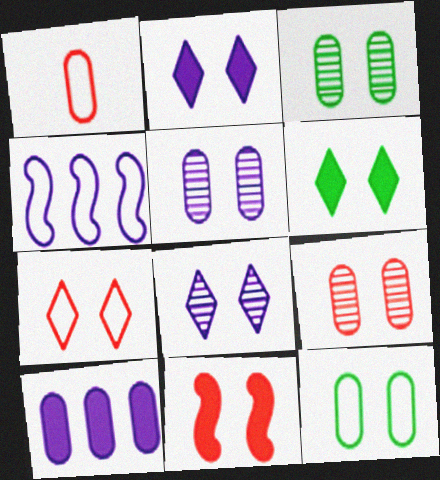[[1, 3, 10], 
[3, 5, 9], 
[6, 7, 8], 
[7, 9, 11], 
[8, 11, 12]]